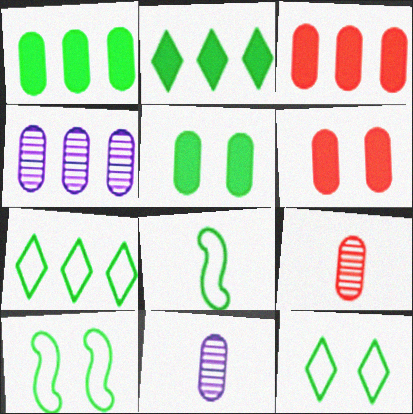[]